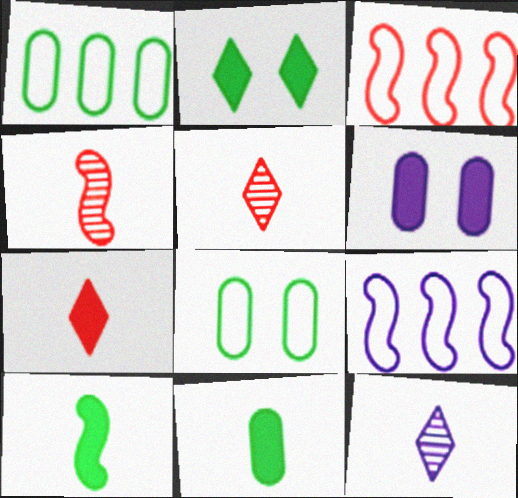[[6, 9, 12]]